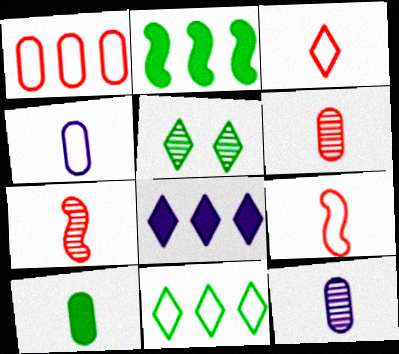[[3, 5, 8], 
[4, 6, 10]]